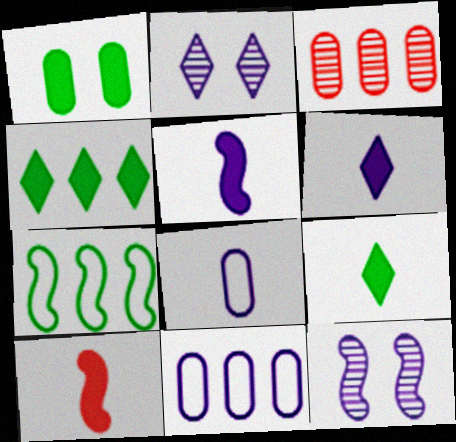[[1, 3, 8], 
[2, 5, 11], 
[6, 11, 12], 
[7, 10, 12]]